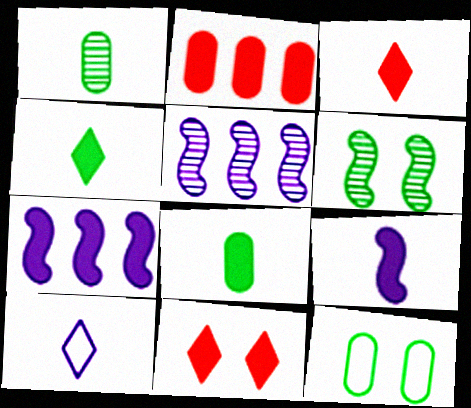[[2, 6, 10], 
[3, 5, 12], 
[3, 8, 9], 
[7, 8, 11]]